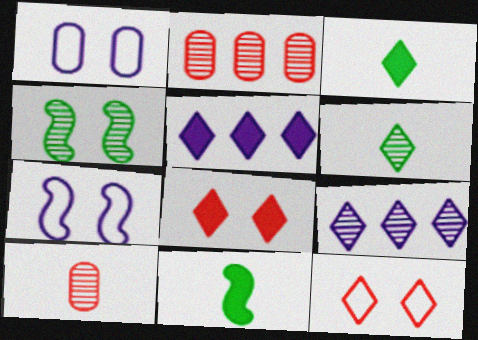[[1, 4, 8], 
[2, 3, 7], 
[3, 5, 8], 
[3, 9, 12], 
[4, 9, 10], 
[5, 6, 12]]